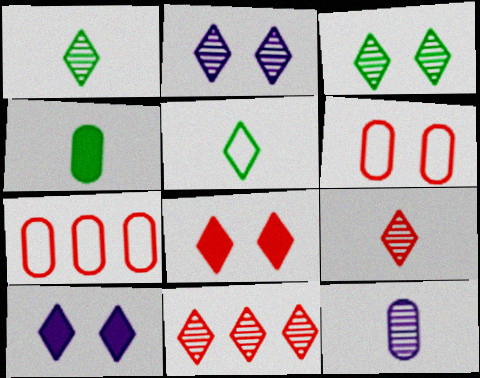[[1, 2, 11], 
[5, 10, 11]]